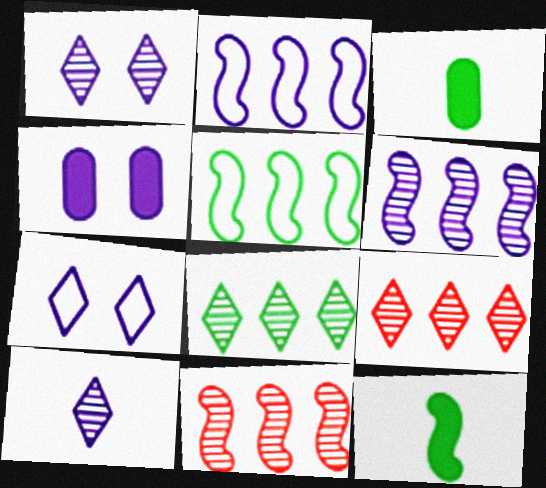[[2, 4, 10], 
[3, 7, 11]]